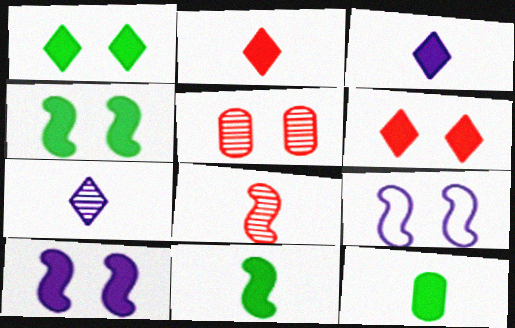[[1, 5, 9]]